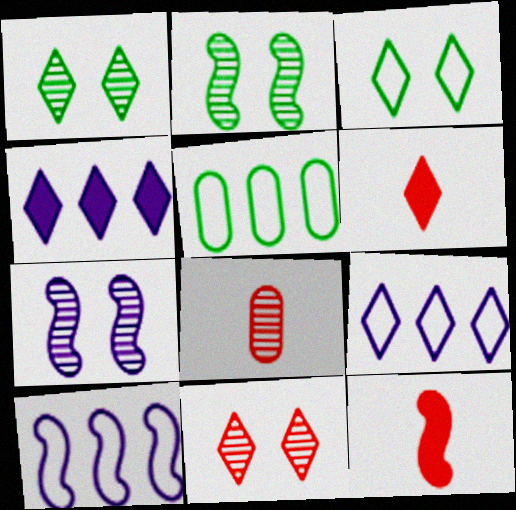[[1, 6, 9], 
[2, 10, 12], 
[5, 6, 7]]